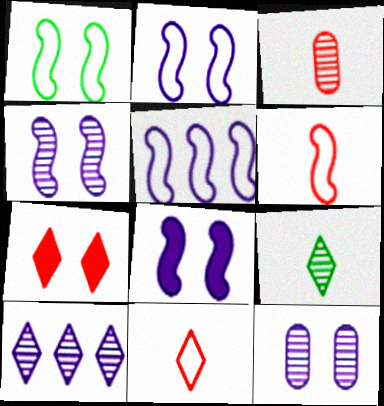[[1, 5, 6], 
[1, 7, 12], 
[2, 4, 8]]